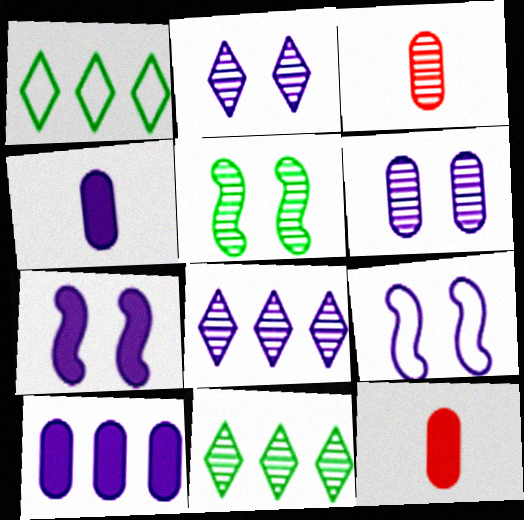[[1, 3, 7], 
[3, 5, 8], 
[4, 8, 9], 
[9, 11, 12]]